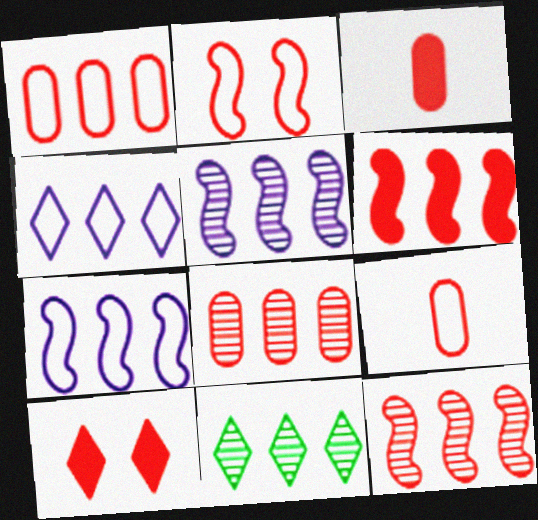[[3, 6, 10], 
[5, 8, 11], 
[9, 10, 12]]